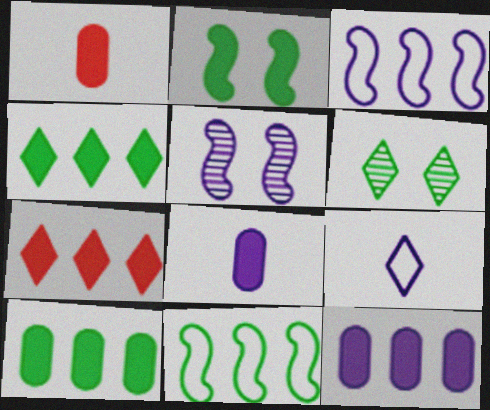[[1, 3, 6], 
[2, 7, 8], 
[5, 9, 12], 
[6, 7, 9]]